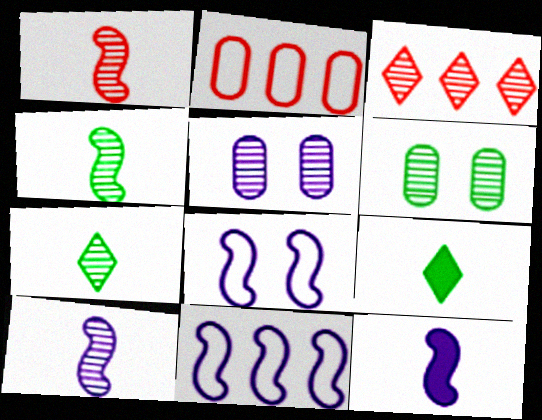[[1, 4, 10], 
[3, 4, 5], 
[3, 6, 10]]